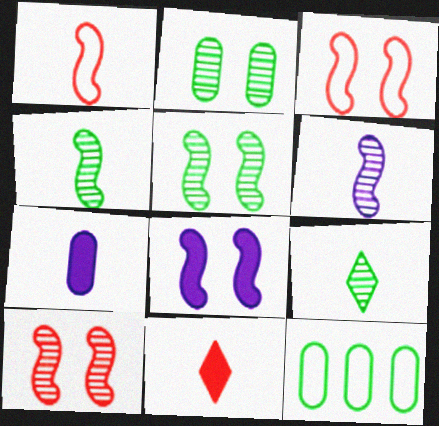[[1, 7, 9], 
[3, 5, 8]]